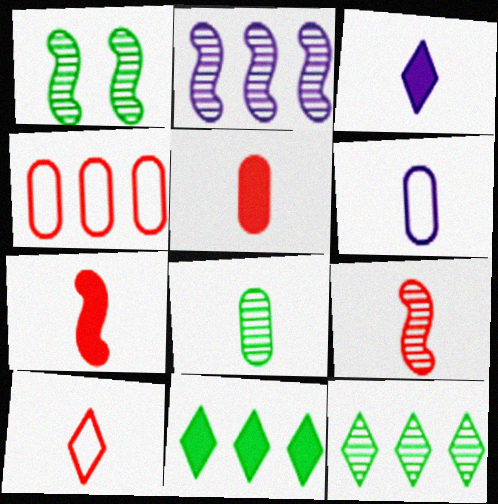[[1, 2, 9], 
[1, 3, 4], 
[1, 8, 12], 
[2, 4, 11], 
[5, 6, 8], 
[5, 9, 10]]